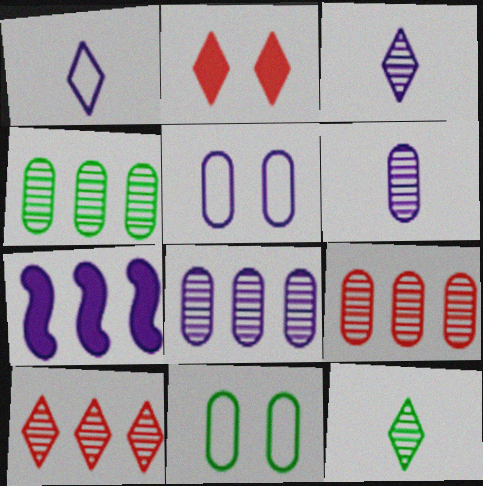[[3, 5, 7], 
[4, 8, 9]]